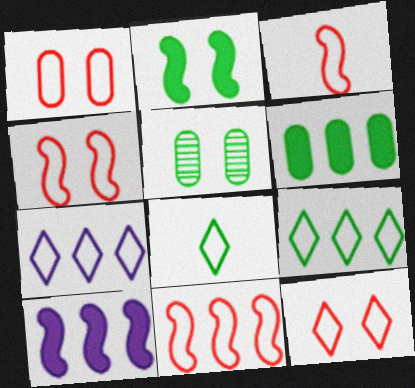[[1, 4, 12], 
[3, 4, 11], 
[7, 8, 12]]